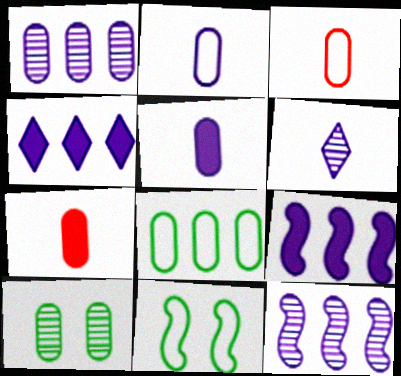[]